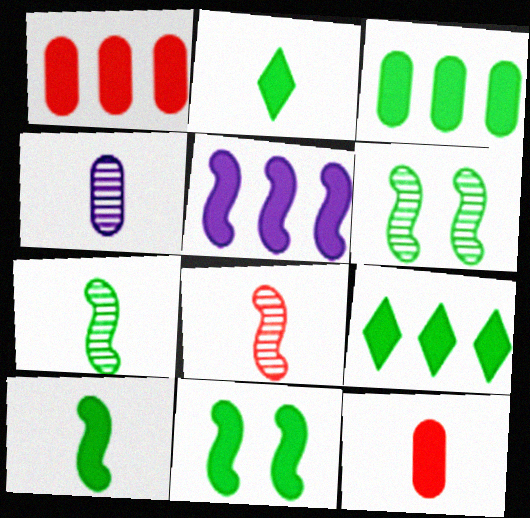[[1, 5, 9], 
[2, 3, 11]]